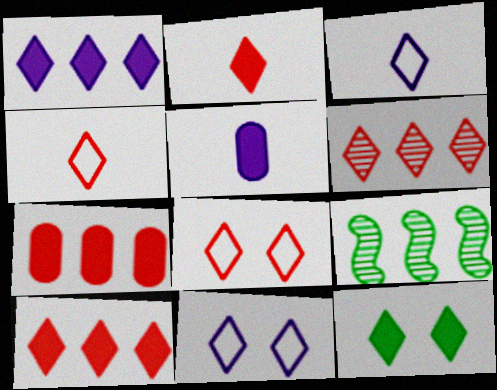[[1, 2, 12], 
[2, 6, 8], 
[3, 6, 12], 
[5, 8, 9]]